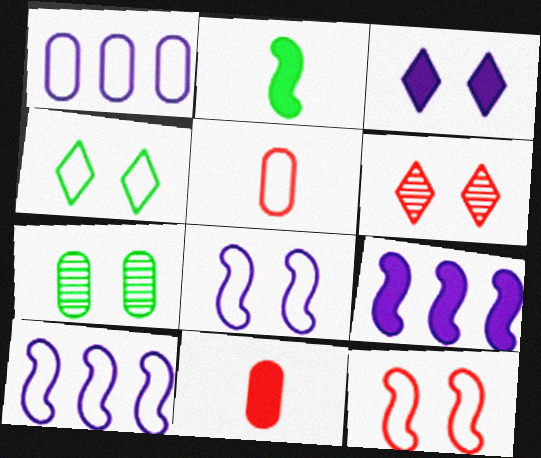[[1, 2, 6], 
[1, 7, 11], 
[3, 4, 6], 
[3, 7, 12], 
[4, 5, 10]]